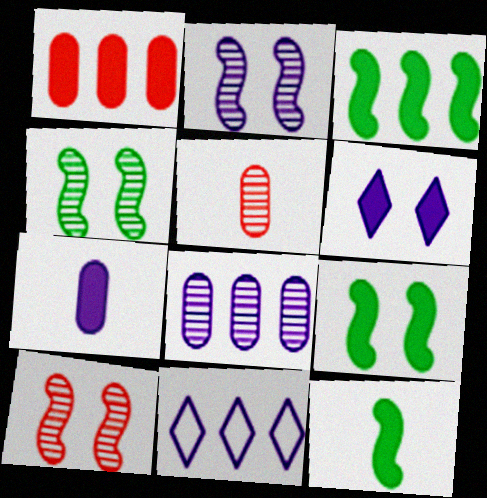[[1, 6, 12], 
[2, 4, 10], 
[2, 7, 11], 
[3, 9, 12], 
[5, 9, 11]]